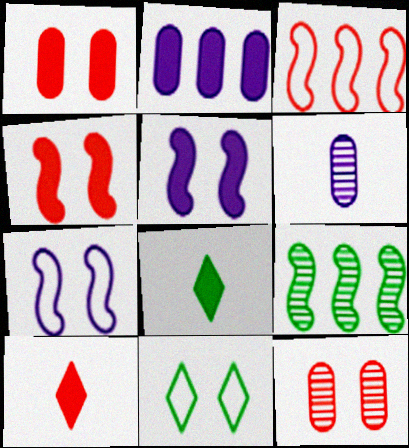[[2, 4, 8], 
[3, 10, 12], 
[5, 11, 12]]